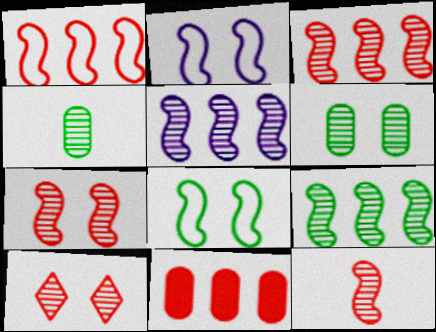[[3, 5, 9], 
[3, 7, 12], 
[4, 5, 10]]